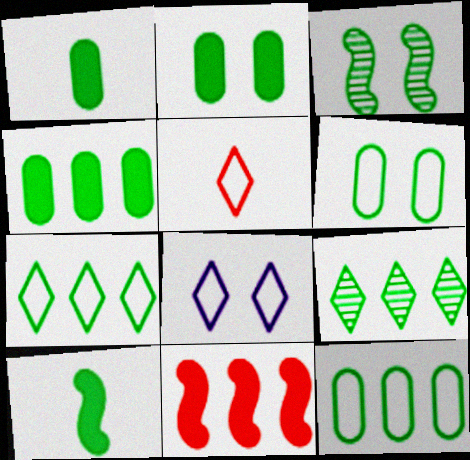[[1, 2, 4], 
[1, 3, 7], 
[5, 7, 8], 
[6, 9, 10]]